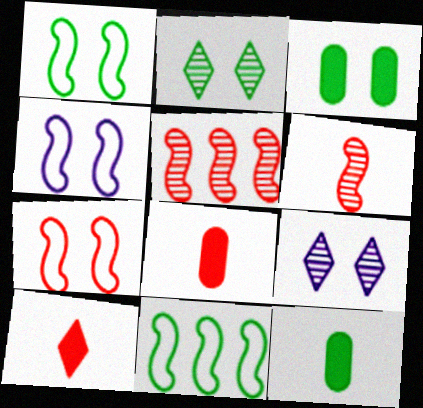[[1, 2, 3], 
[1, 4, 7], 
[2, 11, 12], 
[3, 7, 9], 
[8, 9, 11]]